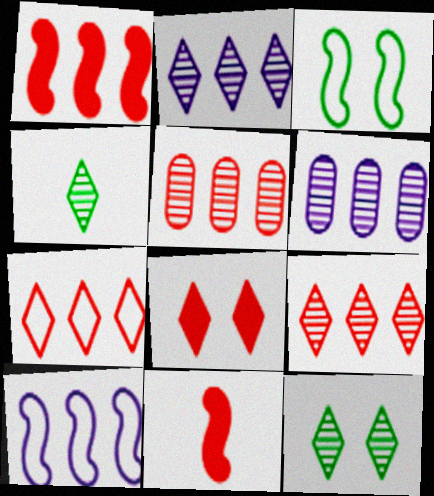[[1, 5, 7]]